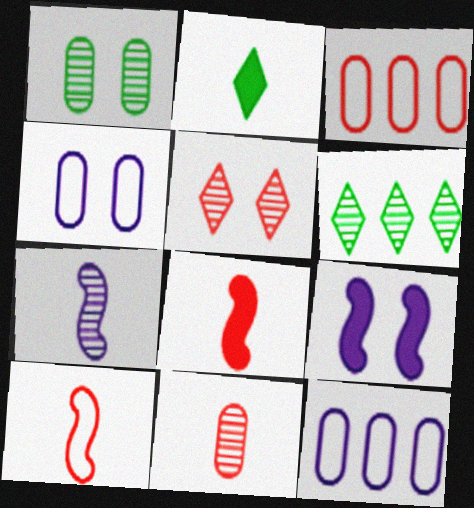[[3, 5, 8], 
[4, 6, 8]]